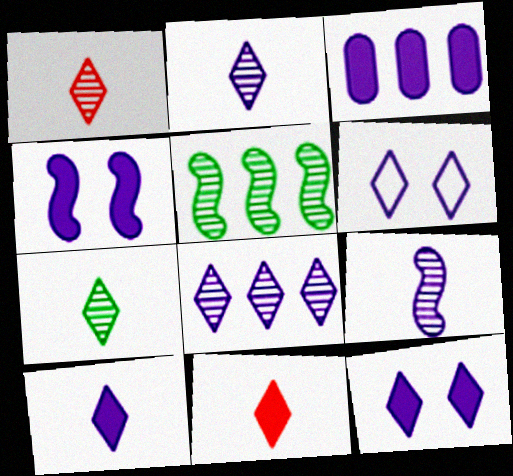[[1, 2, 7], 
[3, 4, 10], 
[3, 6, 9], 
[6, 8, 10]]